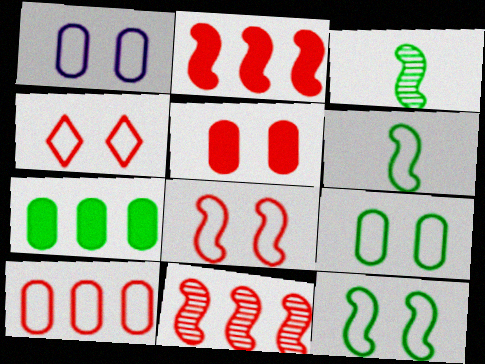[[1, 4, 12]]